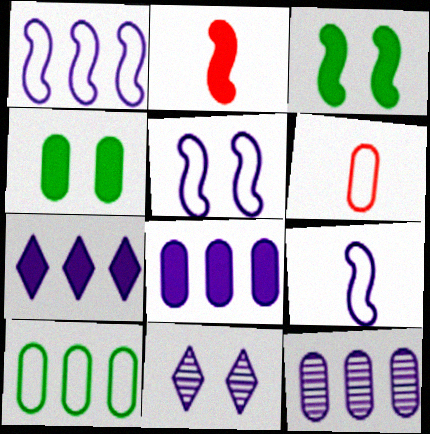[[1, 5, 9], 
[1, 7, 12], 
[2, 4, 7], 
[2, 10, 11], 
[4, 6, 12], 
[8, 9, 11]]